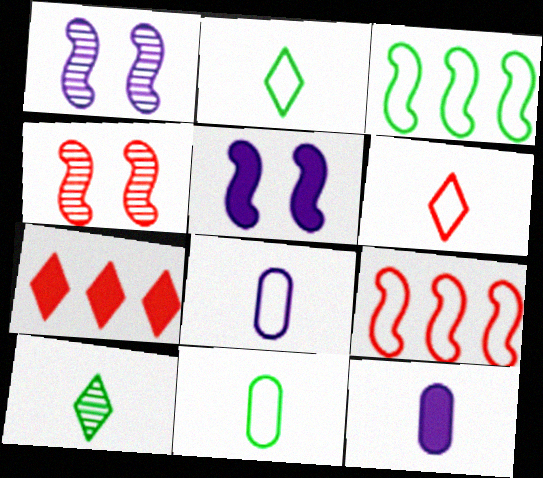[[1, 7, 11]]